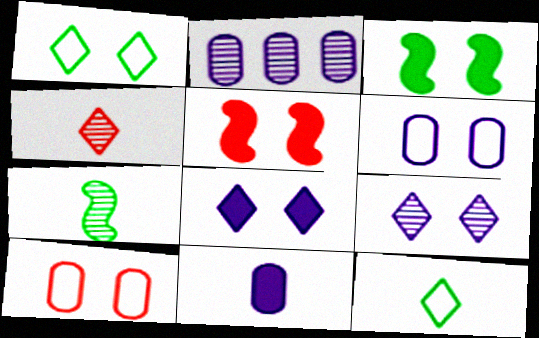[[2, 5, 12], 
[2, 6, 11], 
[3, 9, 10]]